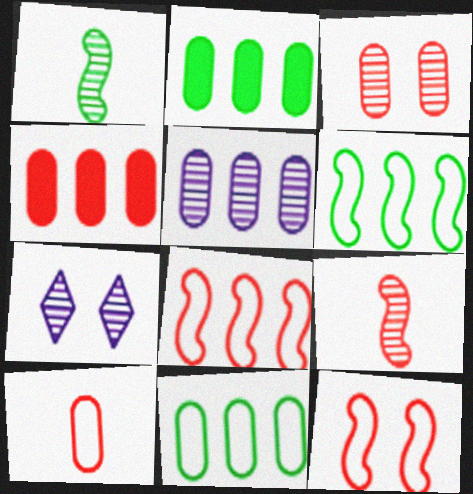[[3, 4, 10], 
[4, 5, 11]]